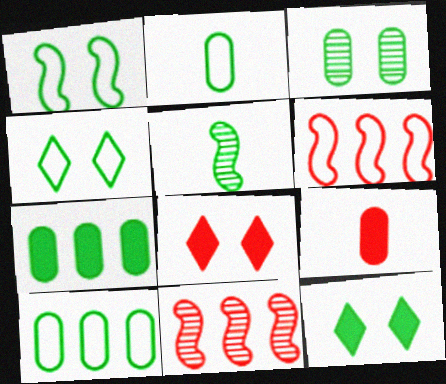[[1, 3, 12], 
[2, 3, 7], 
[4, 5, 7], 
[5, 10, 12]]